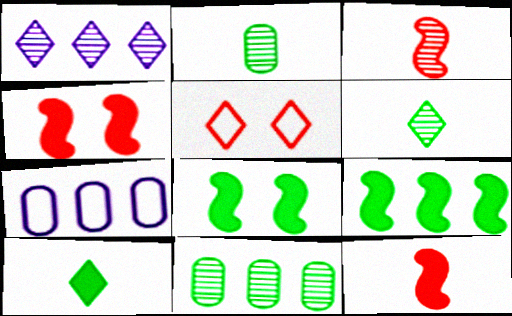[[1, 5, 10], 
[4, 6, 7]]